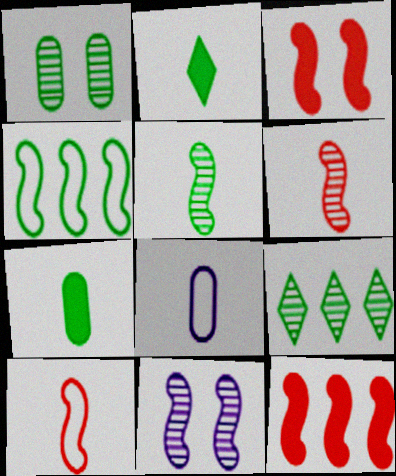[[1, 2, 4], 
[1, 5, 9], 
[2, 6, 8], 
[3, 8, 9]]